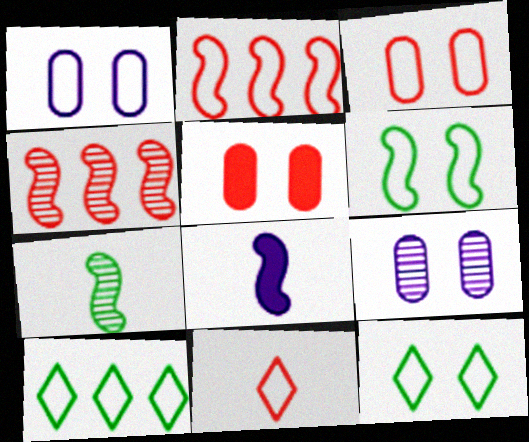[[2, 3, 11], 
[4, 5, 11], 
[4, 6, 8]]